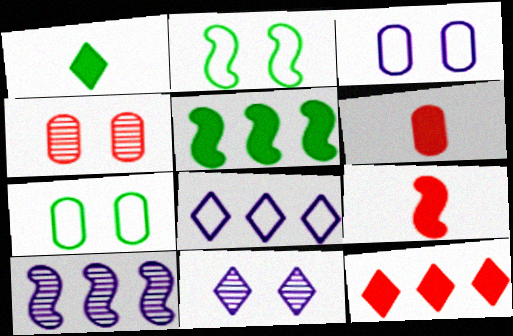[[2, 9, 10]]